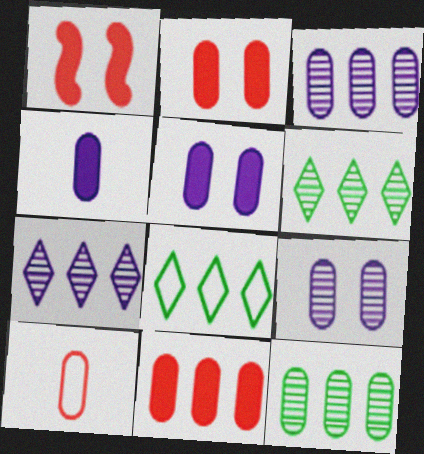[[5, 10, 12]]